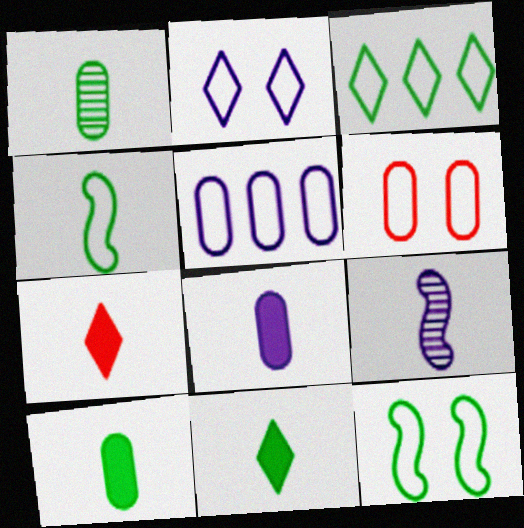[[1, 4, 11], 
[2, 6, 12]]